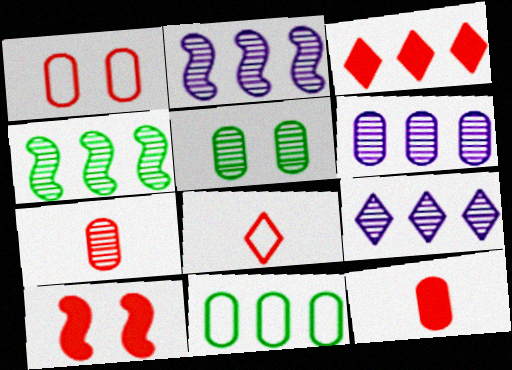[[2, 3, 11], 
[2, 6, 9], 
[3, 10, 12], 
[5, 6, 7]]